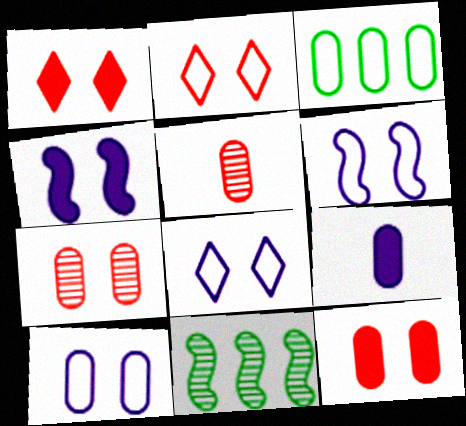[[2, 9, 11], 
[3, 7, 9], 
[6, 8, 10]]